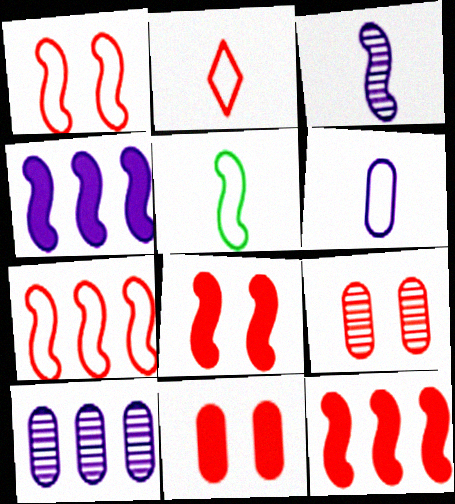[[2, 5, 6], 
[2, 9, 12]]